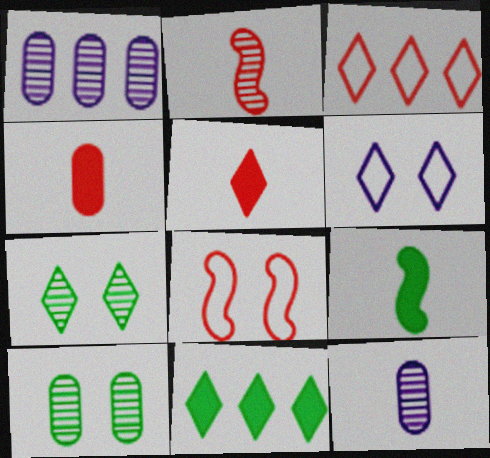[[1, 2, 7], 
[8, 11, 12]]